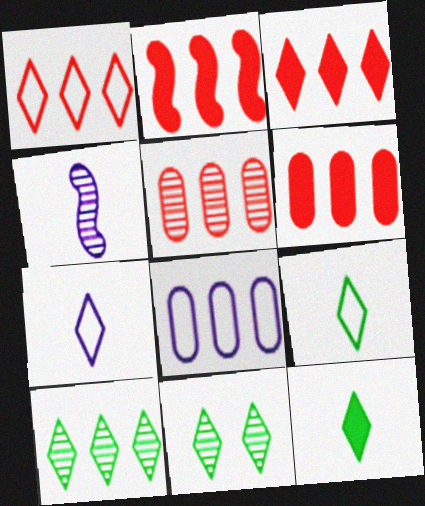[[1, 2, 5], 
[2, 3, 6], 
[2, 8, 10], 
[3, 7, 11], 
[4, 5, 11]]